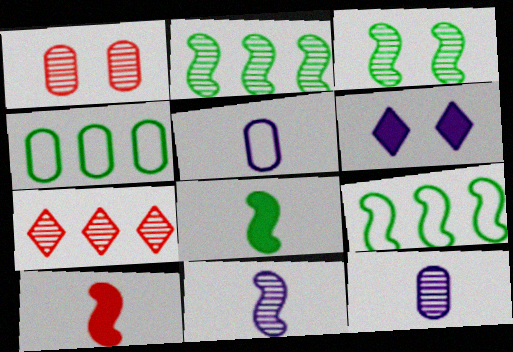[[3, 7, 12], 
[3, 8, 9]]